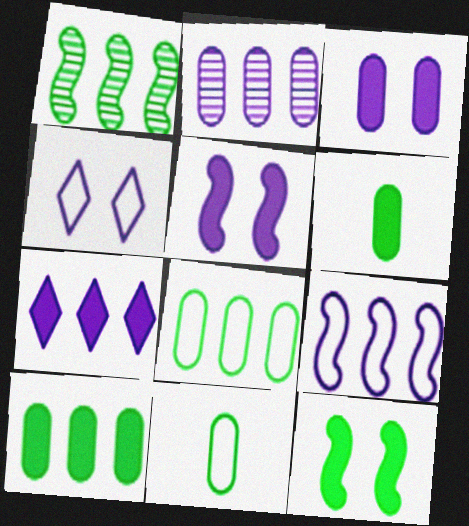[[2, 7, 9]]